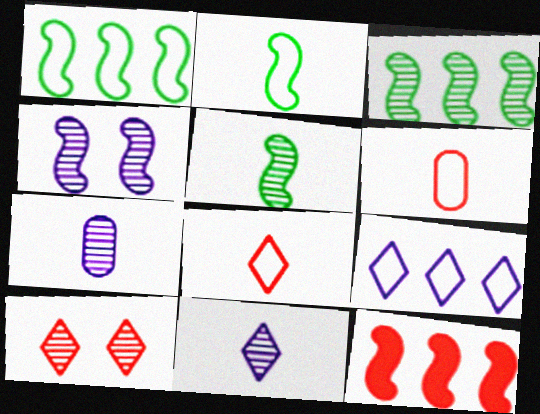[[2, 4, 12], 
[3, 7, 10], 
[6, 10, 12]]